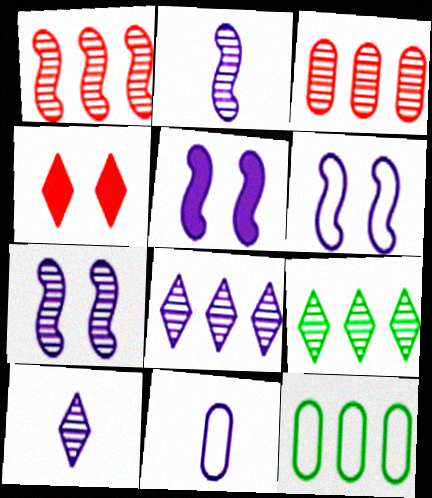[[2, 4, 12], 
[5, 6, 7], 
[5, 8, 11]]